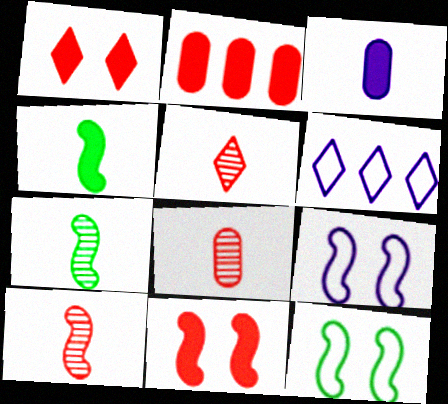[[5, 8, 10]]